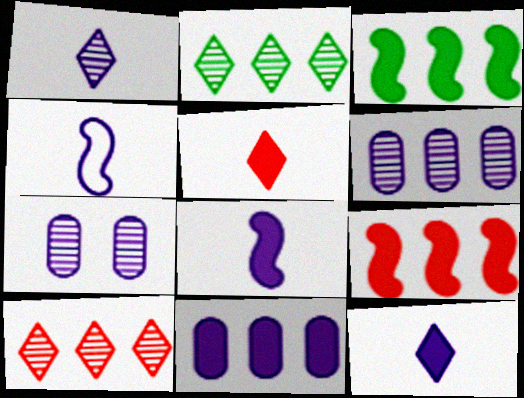[]